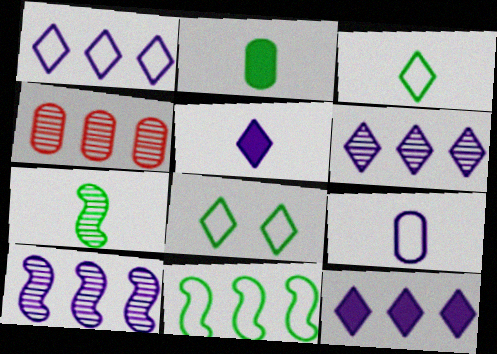[[1, 6, 12], 
[2, 3, 7], 
[4, 11, 12]]